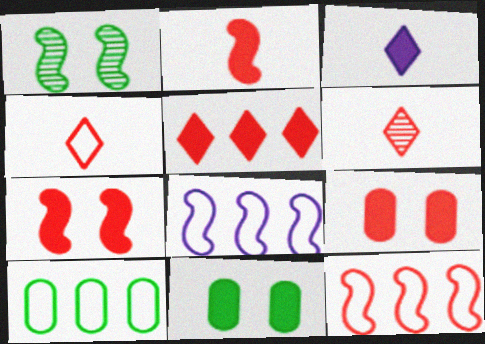[[1, 2, 8], 
[2, 5, 9], 
[6, 8, 11], 
[6, 9, 12]]